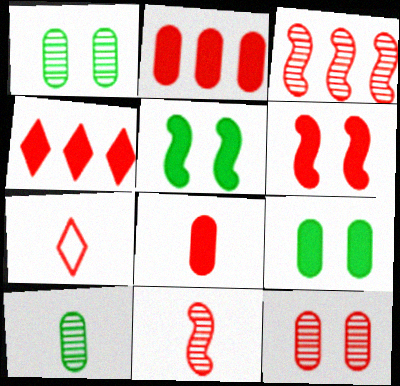[[4, 6, 8], 
[7, 8, 11]]